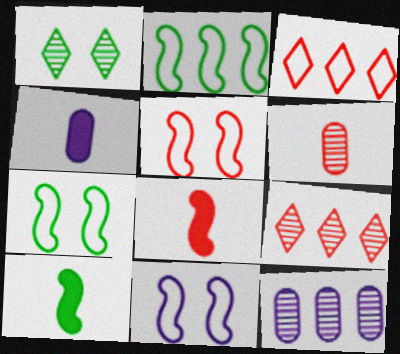[[4, 7, 9], 
[5, 7, 11]]